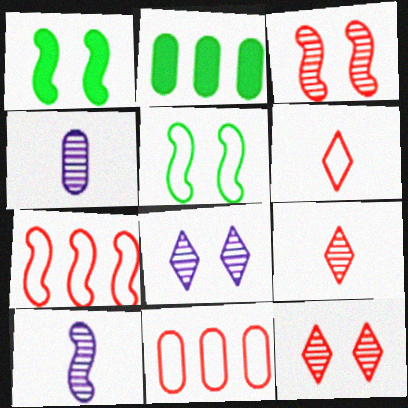[[1, 7, 10]]